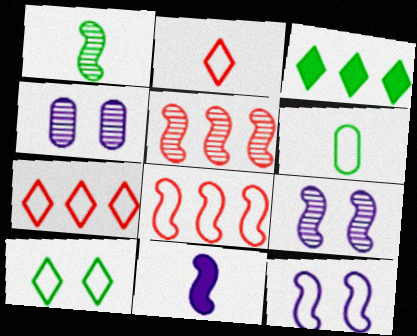[[1, 5, 9], 
[6, 7, 12]]